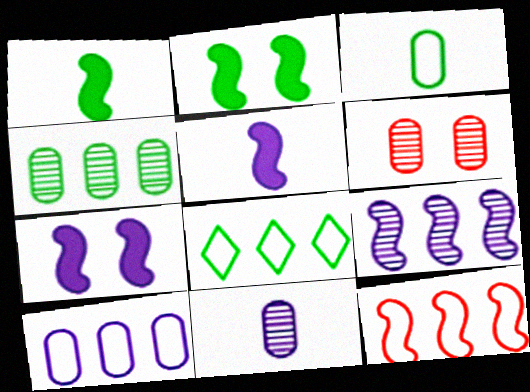[[4, 6, 11], 
[5, 6, 8], 
[8, 10, 12]]